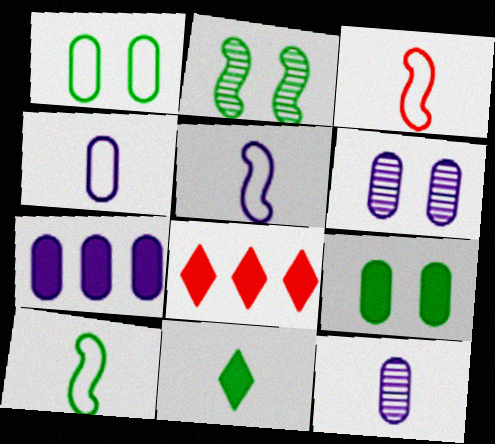[[2, 4, 8], 
[3, 5, 10], 
[3, 11, 12], 
[4, 6, 7], 
[6, 8, 10]]